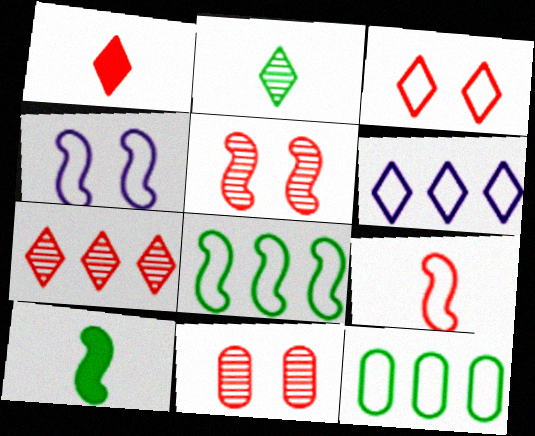[[1, 3, 7], 
[4, 8, 9], 
[6, 10, 11]]